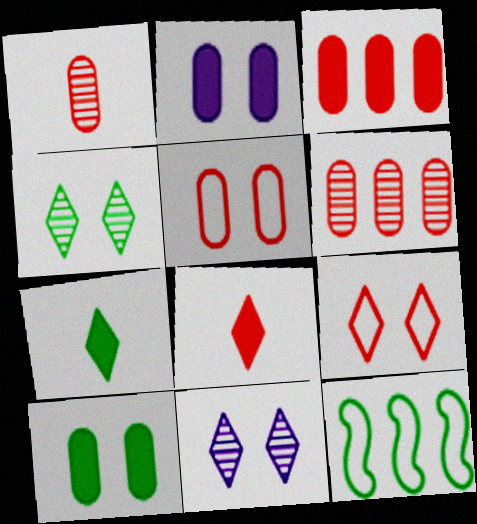[[1, 3, 5]]